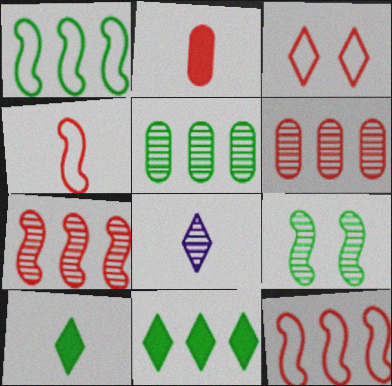[[1, 5, 11], 
[2, 3, 7], 
[3, 8, 11], 
[6, 8, 9]]